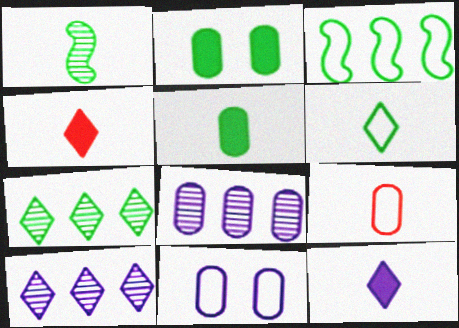[[1, 5, 6], 
[1, 9, 12], 
[2, 8, 9]]